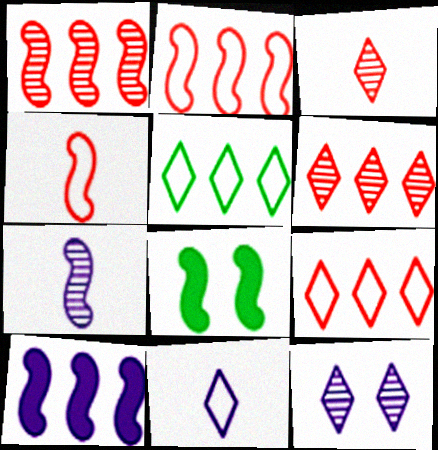[[2, 7, 8]]